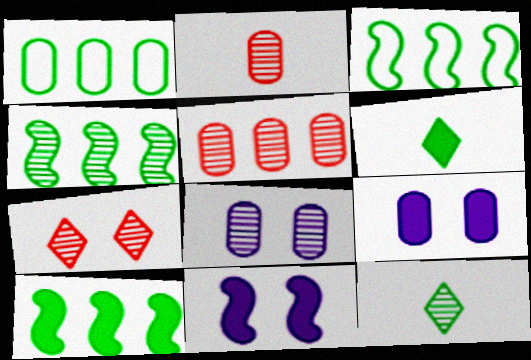[[1, 2, 9], 
[3, 4, 10]]